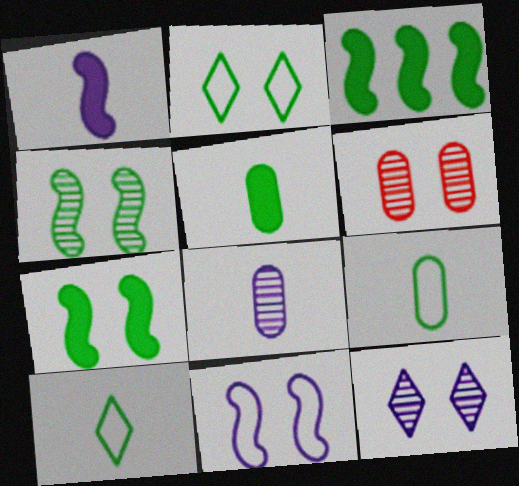[[4, 6, 12]]